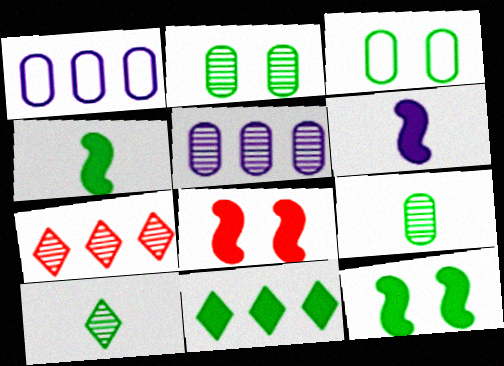[[1, 8, 10], 
[3, 6, 7]]